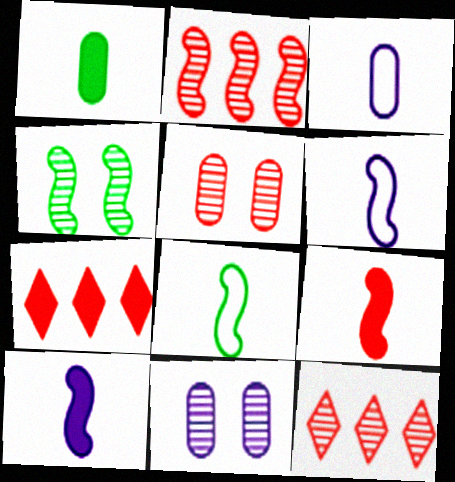[[3, 4, 7], 
[7, 8, 11]]